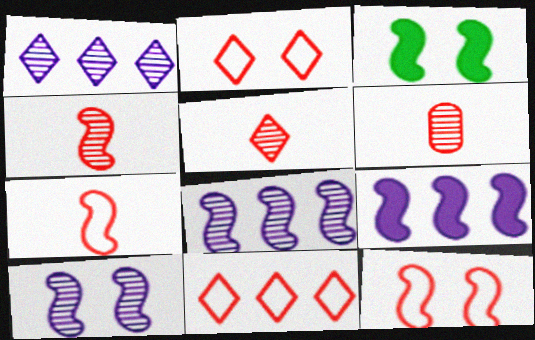[[3, 7, 8], 
[3, 10, 12], 
[4, 5, 6]]